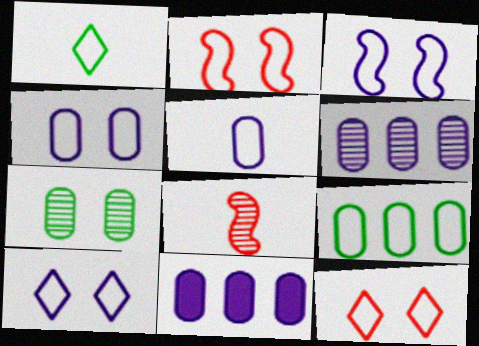[[3, 4, 10]]